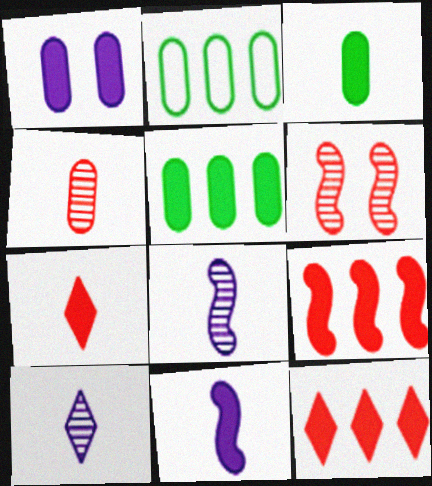[[1, 2, 4], 
[3, 7, 11]]